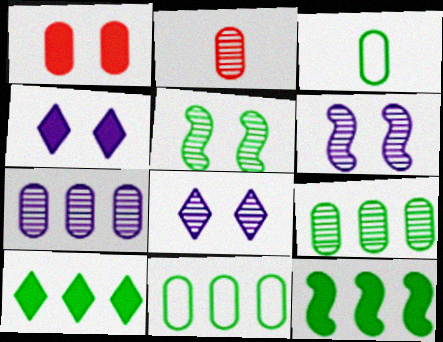[[1, 3, 7], 
[3, 5, 10]]